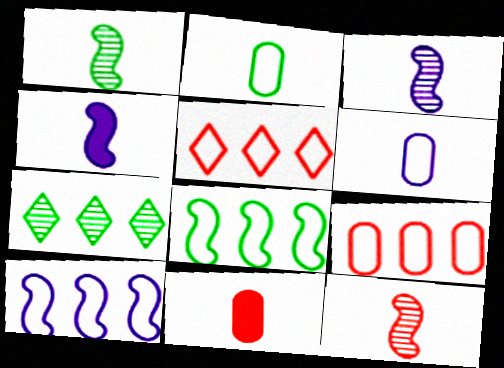[[1, 3, 12]]